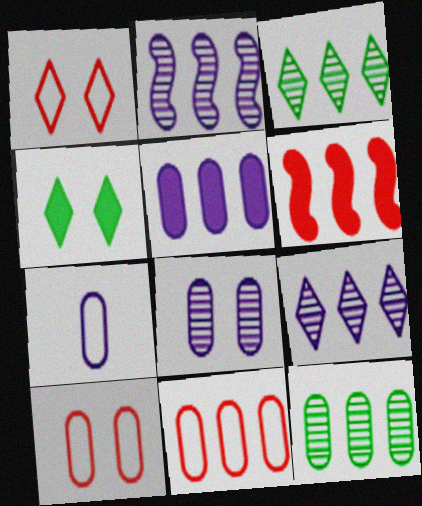[[5, 7, 8], 
[5, 11, 12]]